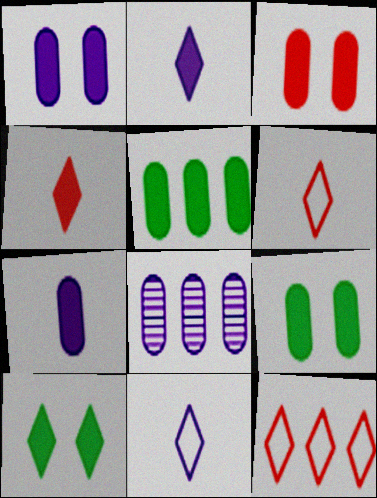[[1, 3, 9], 
[3, 5, 7]]